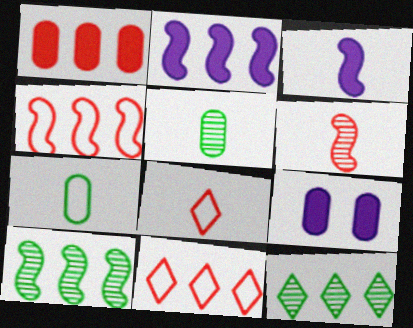[[2, 4, 10], 
[3, 5, 8], 
[8, 9, 10]]